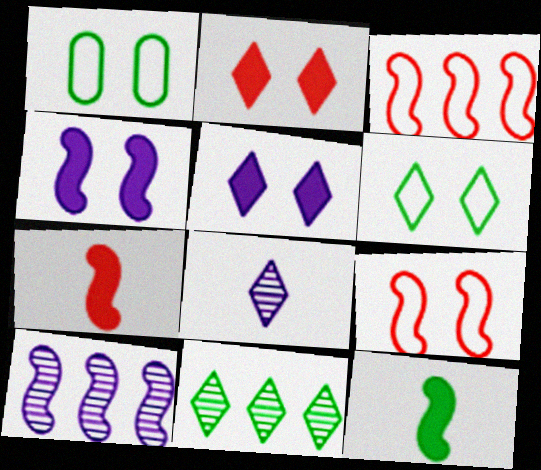[[1, 11, 12], 
[9, 10, 12]]